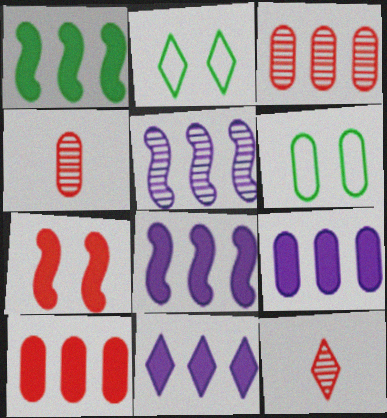[[1, 10, 11], 
[2, 4, 8], 
[2, 11, 12], 
[4, 6, 9], 
[6, 8, 12], 
[8, 9, 11]]